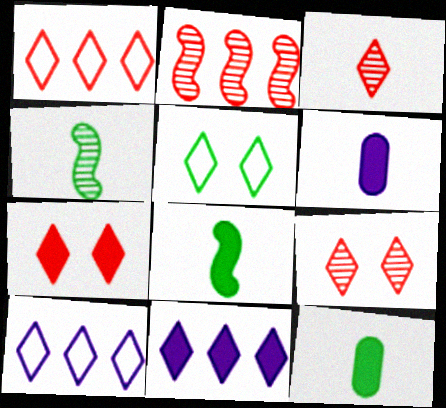[[1, 3, 7], 
[2, 5, 6], 
[3, 5, 11]]